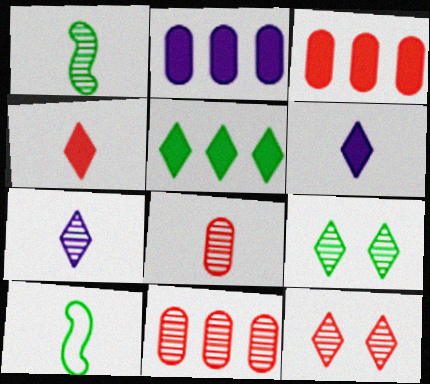[[1, 7, 8], 
[2, 10, 12], 
[6, 8, 10]]